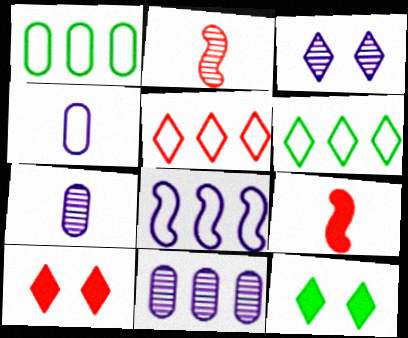[[1, 3, 9], 
[1, 5, 8]]